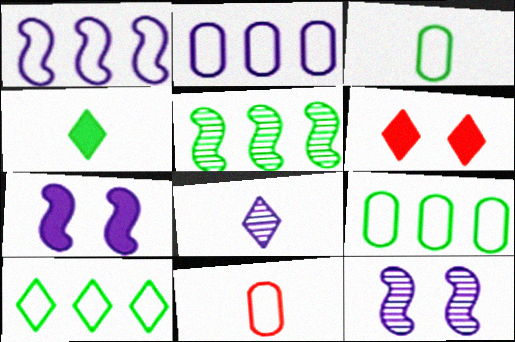[[2, 7, 8], 
[6, 8, 10]]